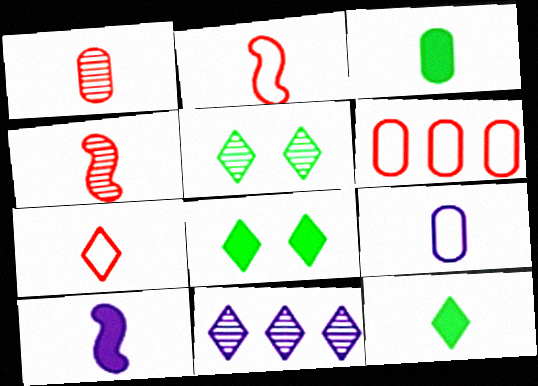[[1, 3, 9], 
[4, 9, 12], 
[5, 6, 10], 
[7, 8, 11]]